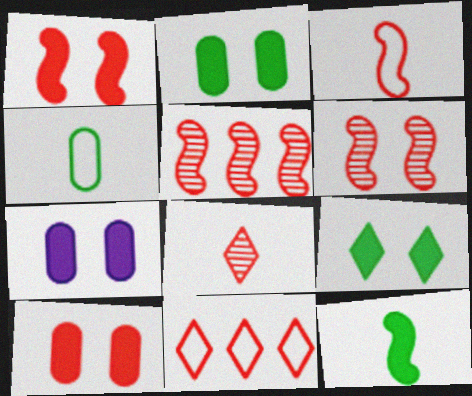[[1, 3, 5], 
[1, 7, 9], 
[2, 7, 10]]